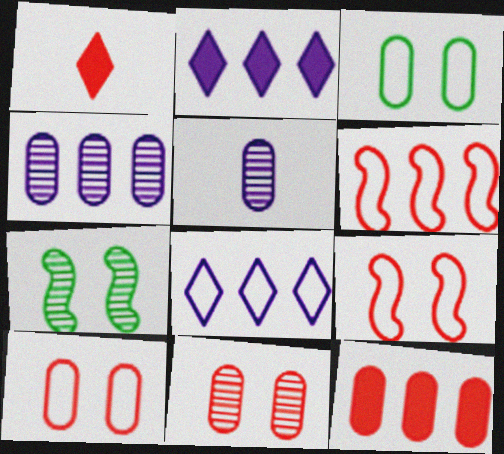[[1, 6, 11], 
[3, 5, 12]]